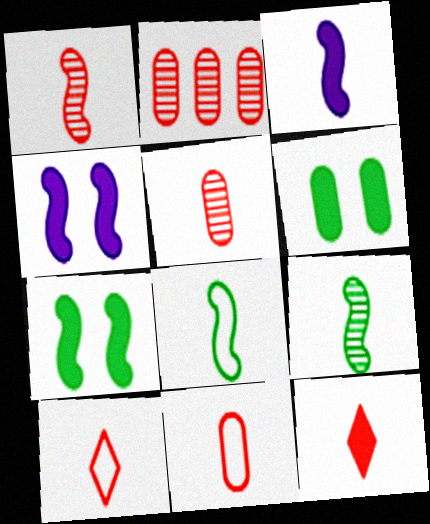[[1, 3, 8], 
[1, 11, 12]]